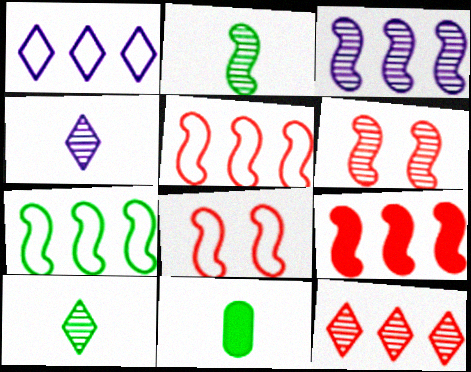[[1, 6, 11], 
[2, 3, 6], 
[3, 7, 9]]